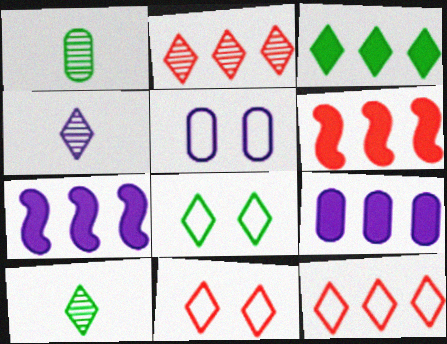[[1, 7, 11], 
[3, 4, 11], 
[3, 6, 9], 
[3, 8, 10], 
[4, 5, 7], 
[5, 6, 10]]